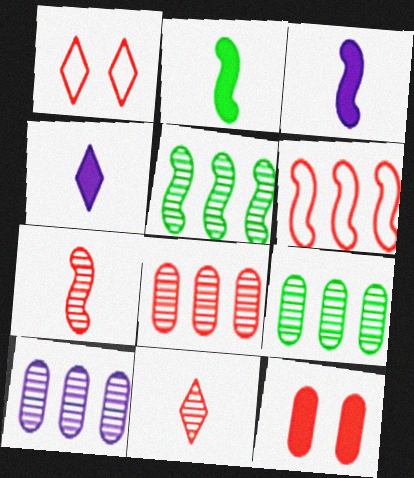[[1, 2, 10], 
[1, 3, 9], 
[6, 11, 12], 
[8, 9, 10]]